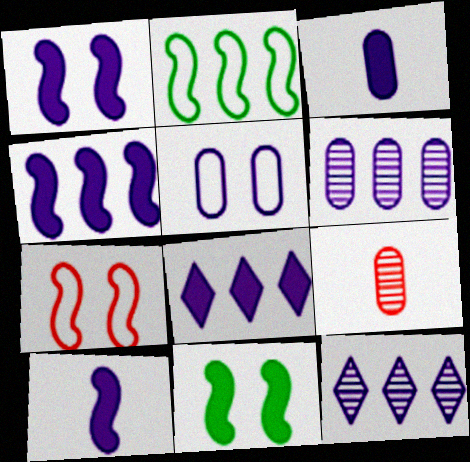[[1, 3, 8], 
[1, 4, 10], 
[3, 5, 6], 
[5, 10, 12]]